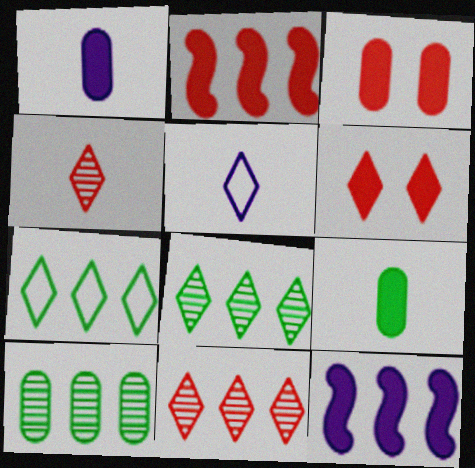[[5, 6, 8], 
[6, 9, 12]]